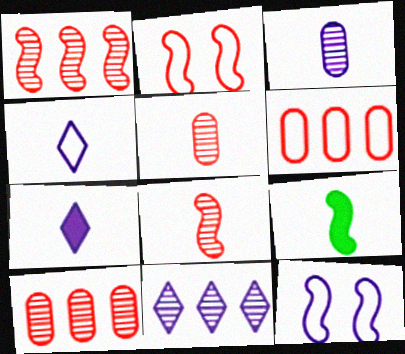[[1, 9, 12], 
[4, 5, 9]]